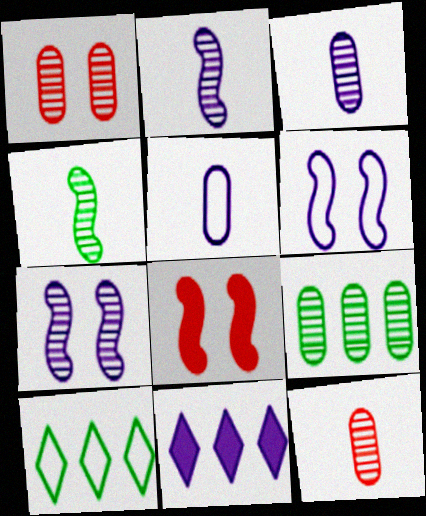[[1, 3, 9], 
[3, 6, 11], 
[3, 8, 10], 
[5, 7, 11]]